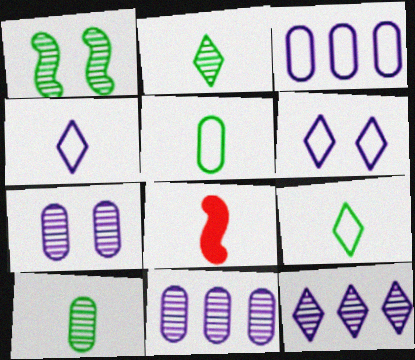[[4, 8, 10]]